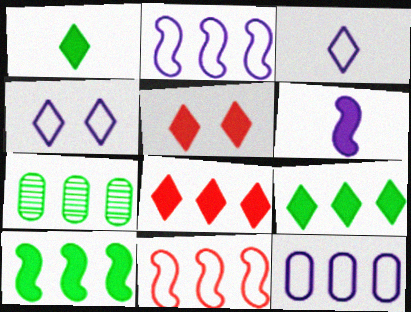[[2, 7, 8]]